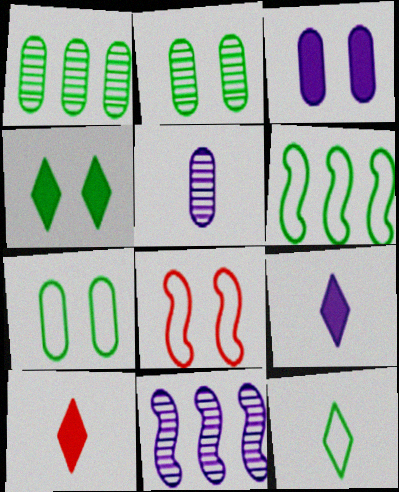[[1, 8, 9], 
[6, 7, 12], 
[7, 10, 11]]